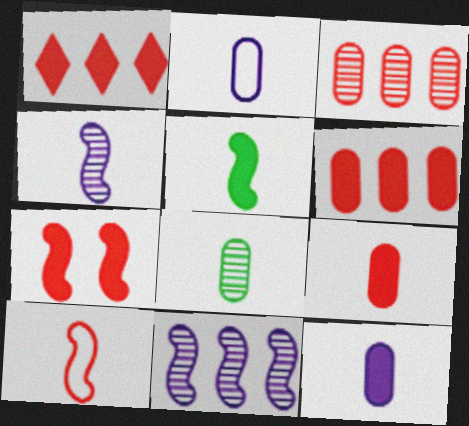[[1, 7, 9], 
[2, 8, 9], 
[4, 5, 10]]